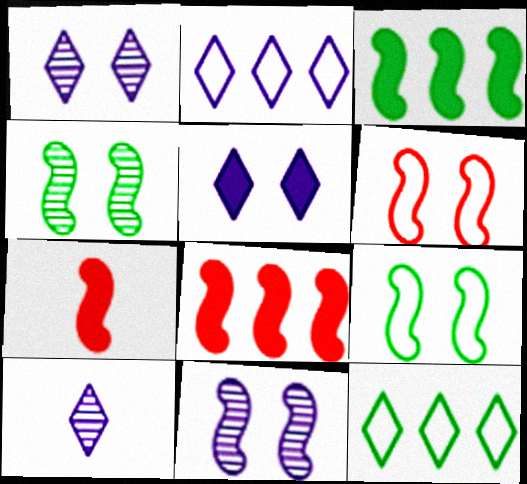[[2, 5, 10]]